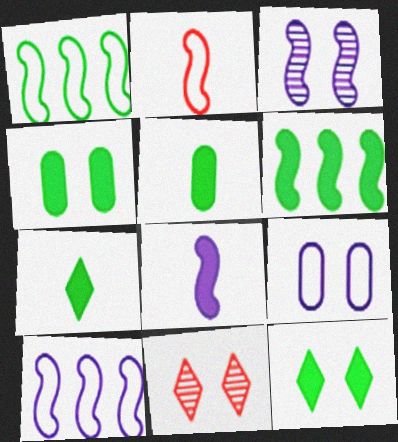[[2, 3, 6], 
[3, 8, 10], 
[4, 6, 7], 
[5, 6, 12], 
[5, 10, 11]]